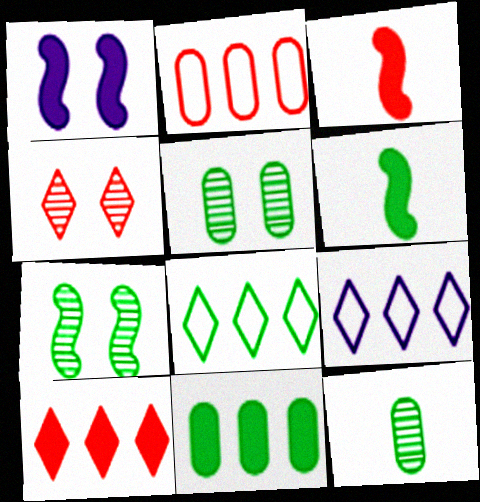[[2, 3, 4], 
[3, 5, 9], 
[5, 6, 8]]